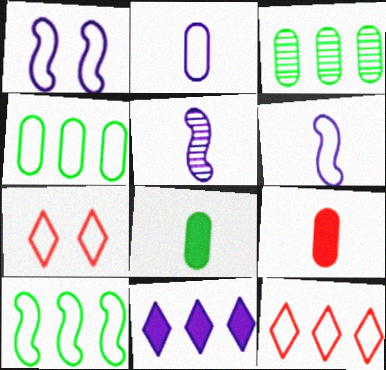[[2, 7, 10], 
[4, 6, 7]]